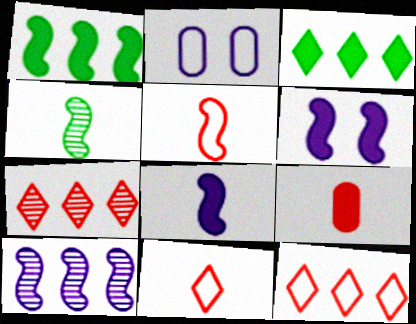[[3, 6, 9], 
[4, 5, 8]]